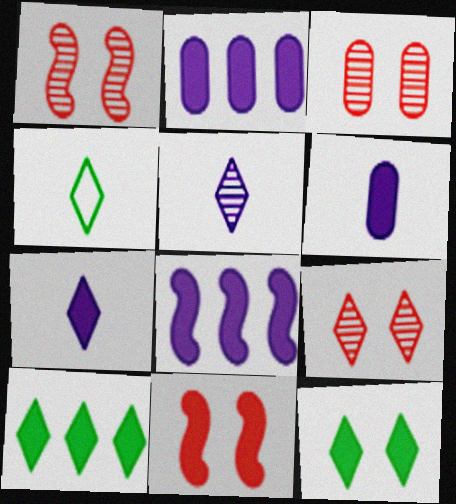[[1, 2, 4], 
[1, 3, 9], 
[3, 4, 8], 
[6, 10, 11]]